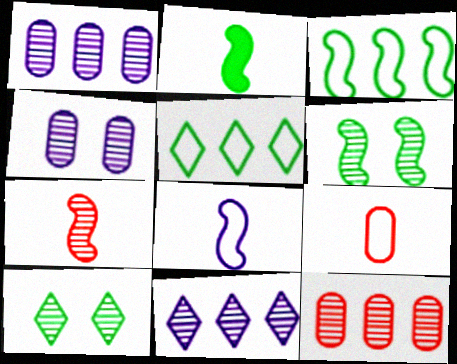[[1, 7, 10], 
[2, 3, 6], 
[2, 7, 8]]